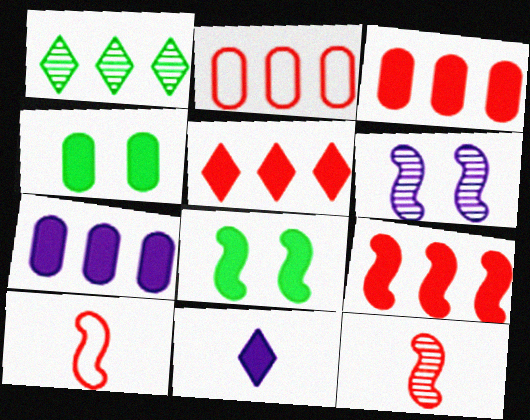[[3, 5, 9], 
[3, 8, 11], 
[4, 9, 11]]